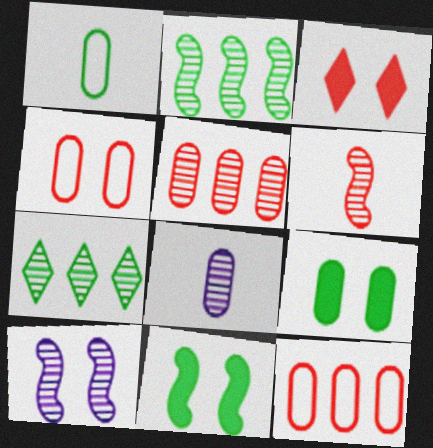[[1, 7, 11], 
[2, 6, 10], 
[3, 6, 12], 
[8, 9, 12]]